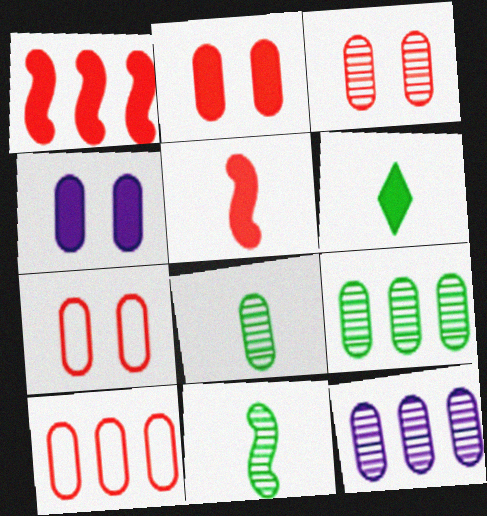[[1, 4, 6], 
[2, 3, 7], 
[3, 8, 12], 
[4, 8, 10]]